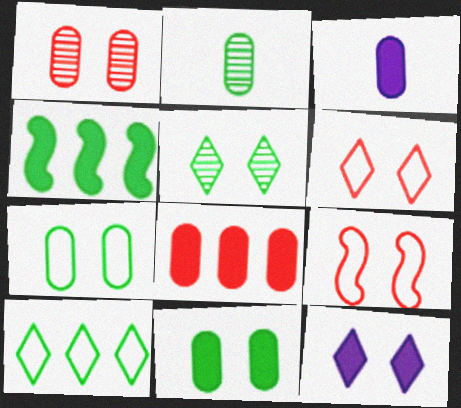[[3, 8, 11], 
[5, 6, 12]]